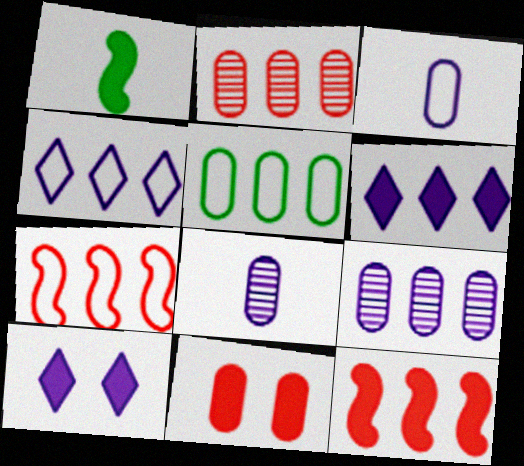[[1, 6, 11], 
[4, 5, 7], 
[5, 8, 11]]